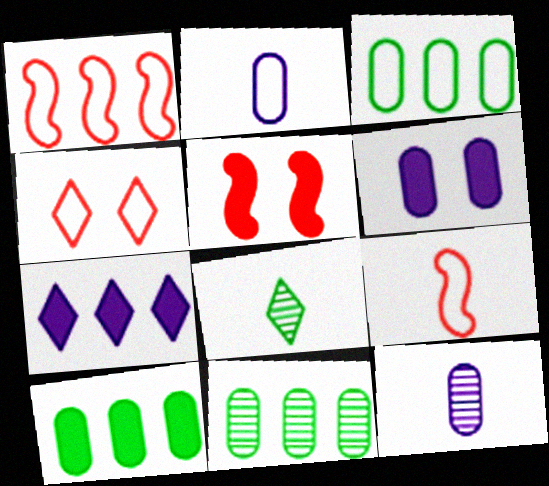[[1, 6, 8], 
[1, 7, 11], 
[3, 10, 11], 
[4, 7, 8]]